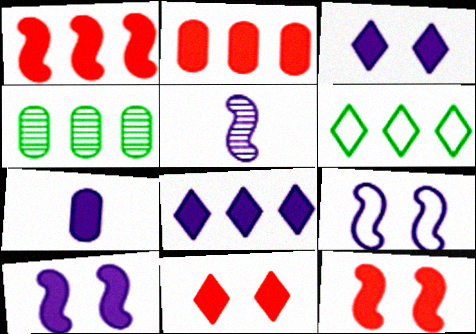[[7, 8, 10]]